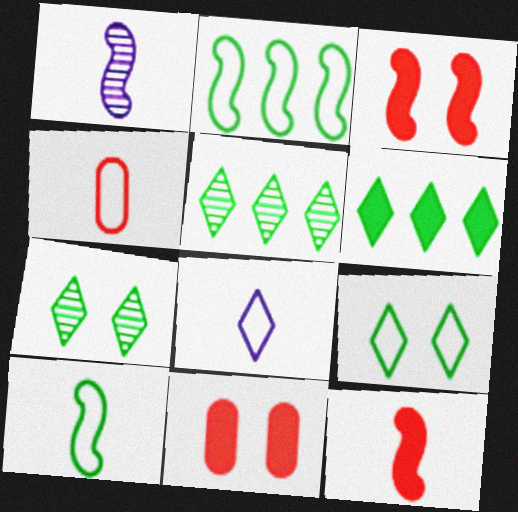[[1, 2, 3], 
[1, 10, 12], 
[4, 8, 10]]